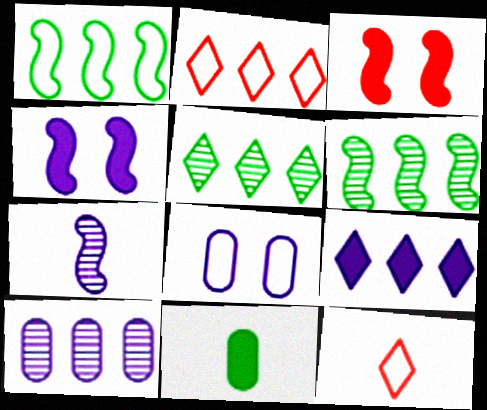[[1, 3, 7], 
[1, 8, 12], 
[2, 5, 9], 
[3, 9, 11], 
[7, 8, 9], 
[7, 11, 12]]